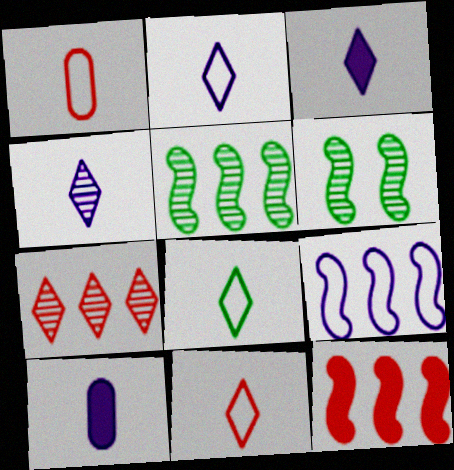[[2, 3, 4], 
[2, 8, 11], 
[5, 9, 12]]